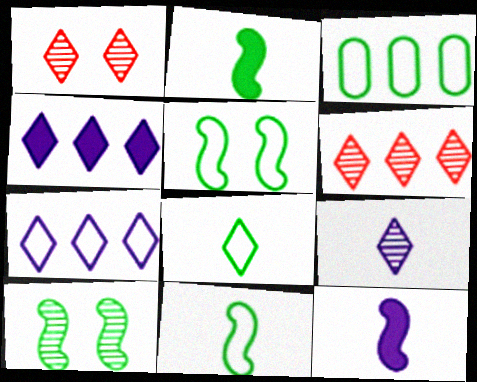[[1, 3, 12], 
[1, 4, 8], 
[3, 5, 8]]